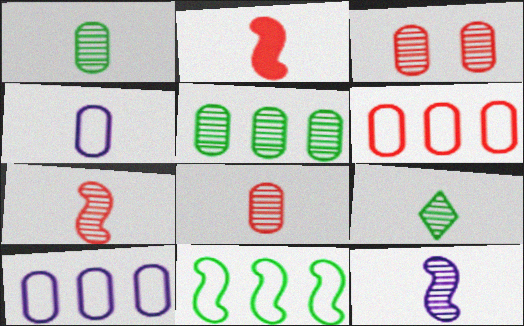[[2, 4, 9], 
[8, 9, 12]]